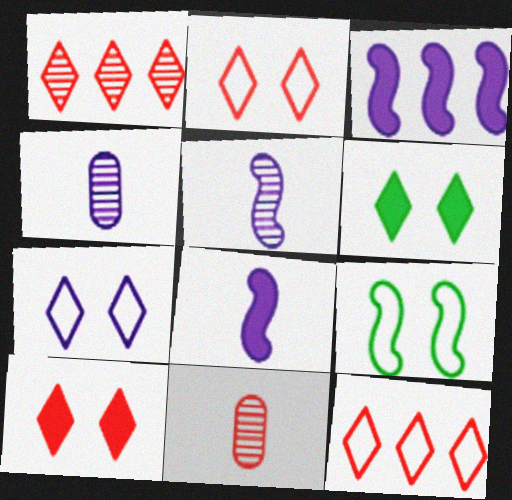[[3, 4, 7]]